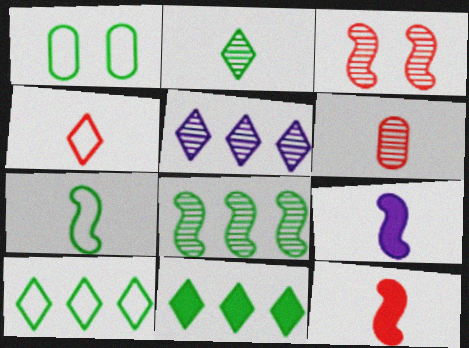[[1, 5, 12], 
[1, 7, 10], 
[4, 6, 12]]